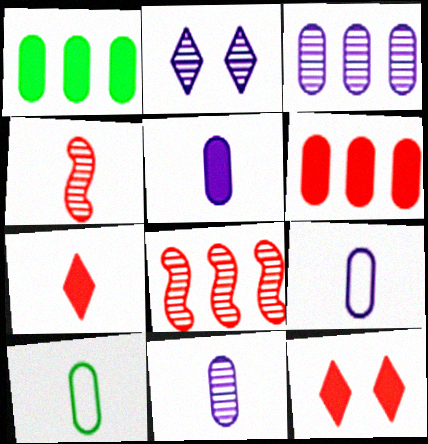[[5, 9, 11]]